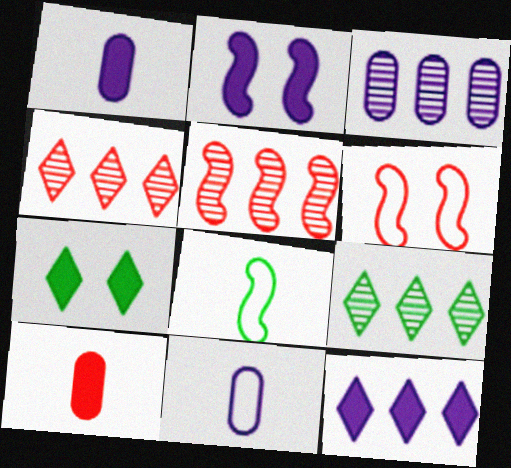[[1, 2, 12], 
[1, 6, 9], 
[2, 5, 8], 
[3, 5, 9], 
[4, 6, 10], 
[5, 7, 11]]